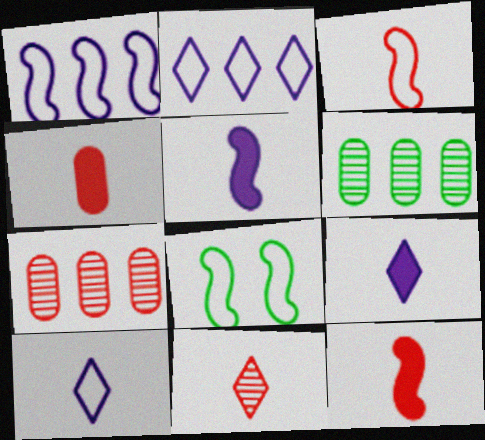[[1, 3, 8], 
[3, 4, 11], 
[7, 8, 9]]